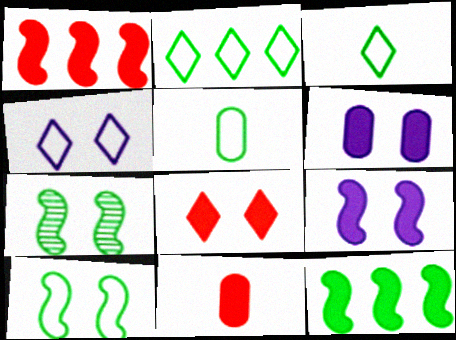[[1, 8, 11], 
[2, 5, 10]]